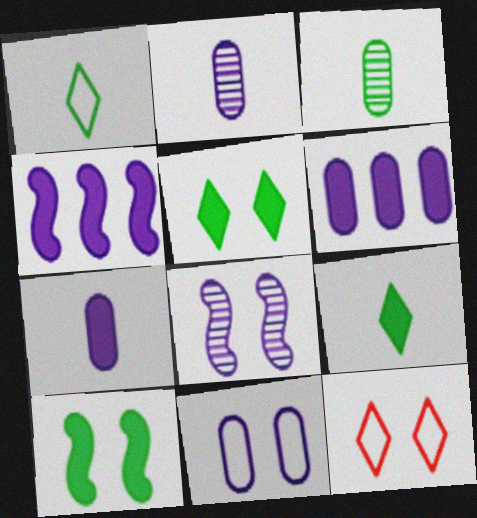[[2, 6, 11], 
[3, 4, 12]]